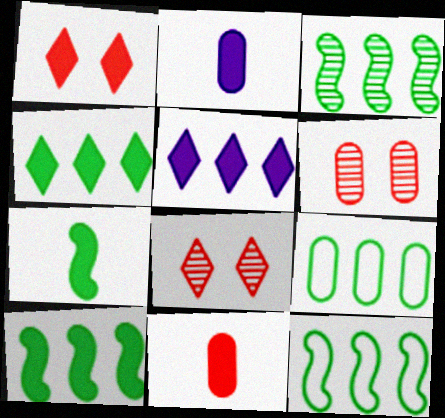[[1, 2, 10], 
[2, 6, 9], 
[2, 8, 12], 
[3, 4, 9], 
[3, 10, 12]]